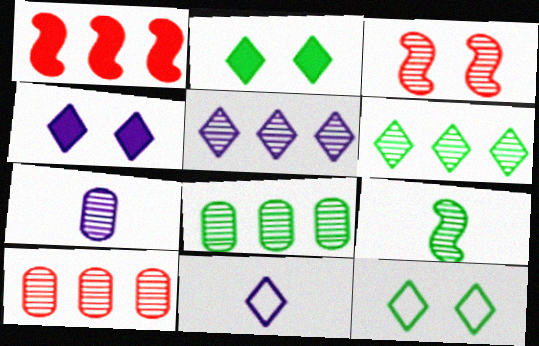[[1, 7, 12], 
[3, 6, 7], 
[4, 5, 11]]